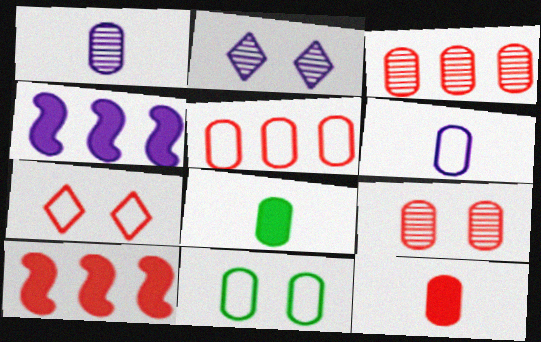[[2, 4, 6], 
[5, 6, 11], 
[5, 9, 12]]